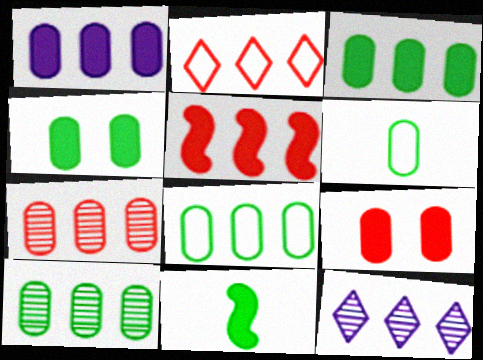[[1, 7, 8], 
[2, 5, 7], 
[3, 8, 10], 
[4, 6, 10], 
[5, 8, 12]]